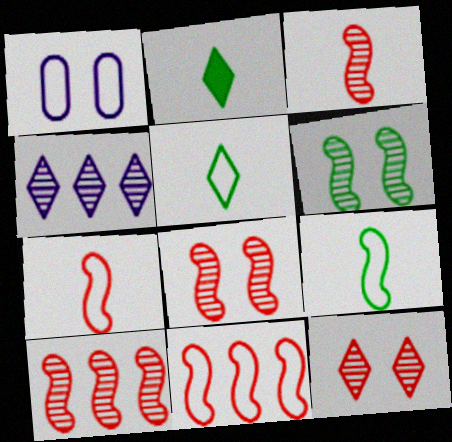[[1, 2, 10], 
[1, 5, 11], 
[3, 8, 10]]